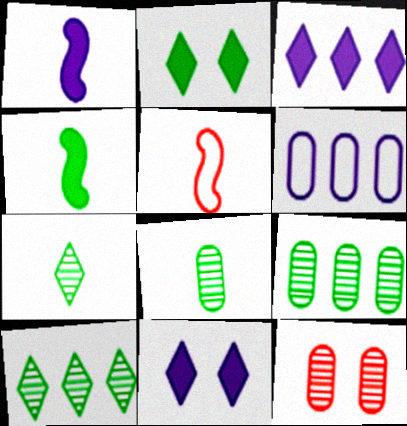[[5, 9, 11]]